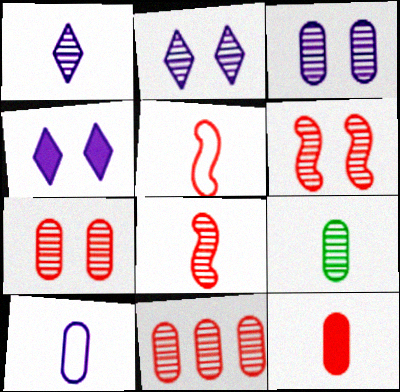[[1, 8, 9], 
[3, 9, 11], 
[9, 10, 12]]